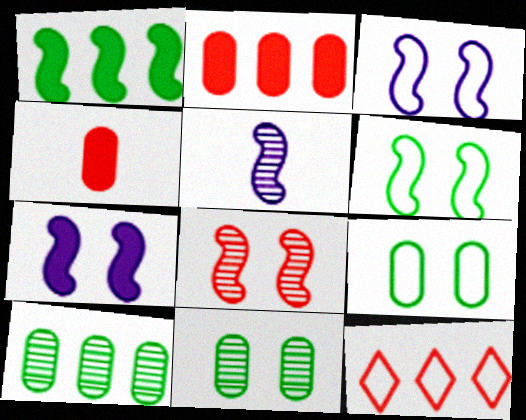[[4, 8, 12], 
[6, 7, 8]]